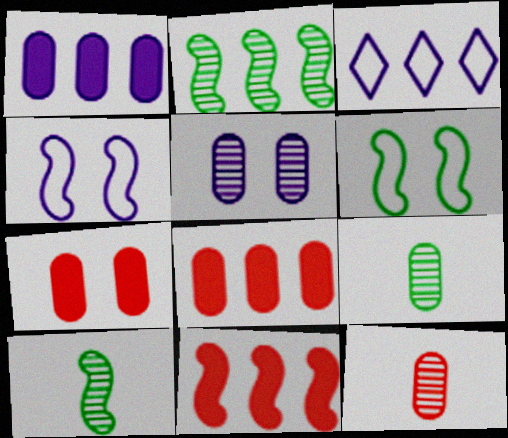[[2, 3, 8], 
[3, 7, 10], 
[4, 10, 11]]